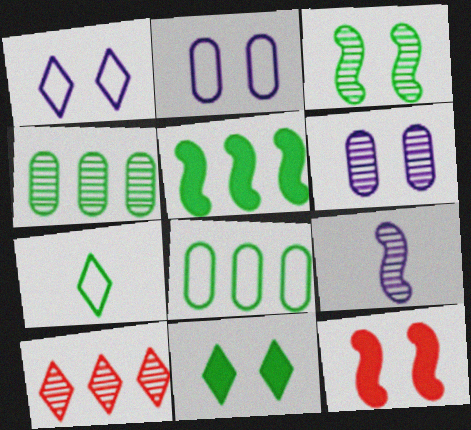[]